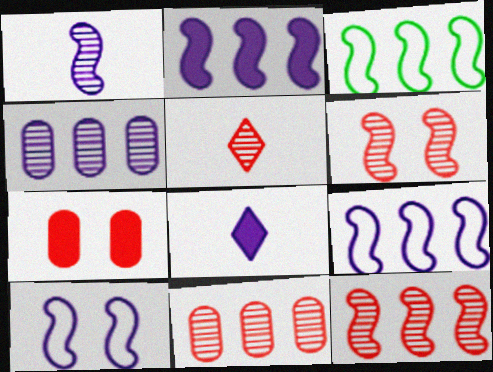[[1, 2, 10], 
[2, 3, 12], 
[4, 8, 10], 
[5, 6, 11]]